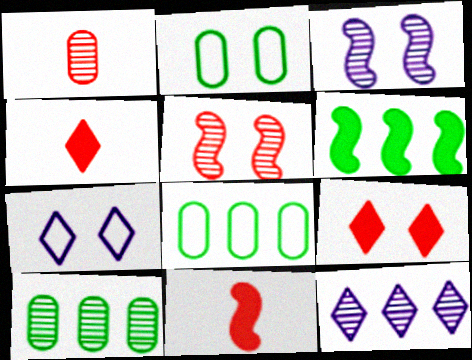[[1, 6, 7], 
[2, 3, 9], 
[2, 11, 12], 
[3, 4, 8], 
[7, 10, 11]]